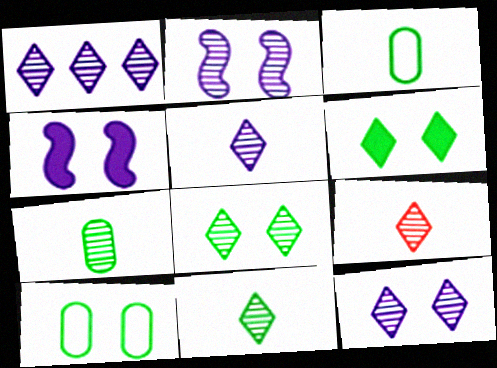[[1, 5, 12], 
[1, 8, 9], 
[5, 9, 11]]